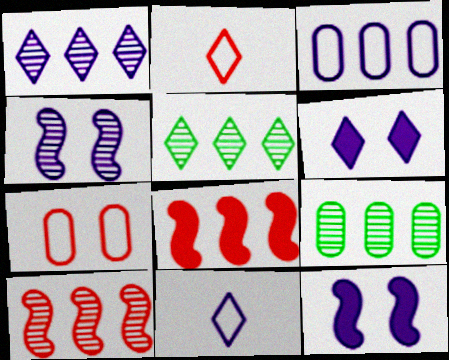[[1, 6, 11], 
[1, 9, 10], 
[2, 5, 6], 
[2, 9, 12], 
[3, 5, 8]]